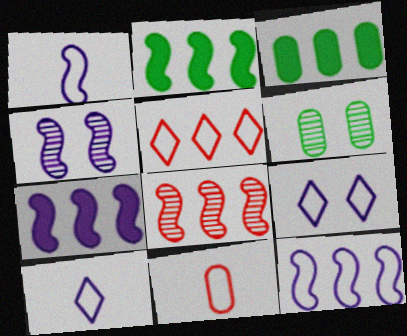[[1, 4, 7], 
[2, 8, 12]]